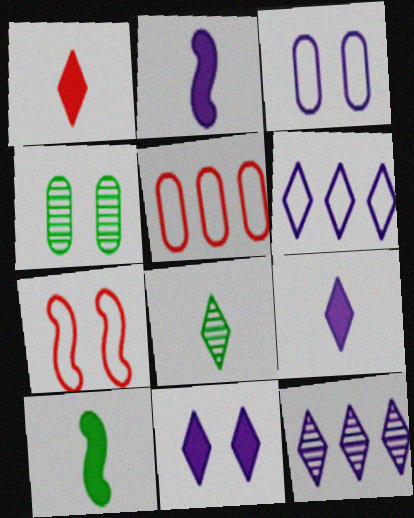[[2, 3, 12], 
[4, 7, 11]]